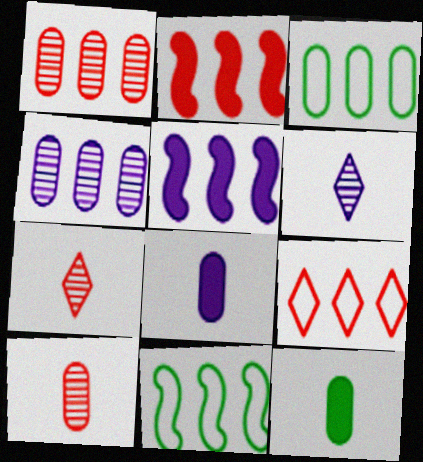[[1, 2, 9]]